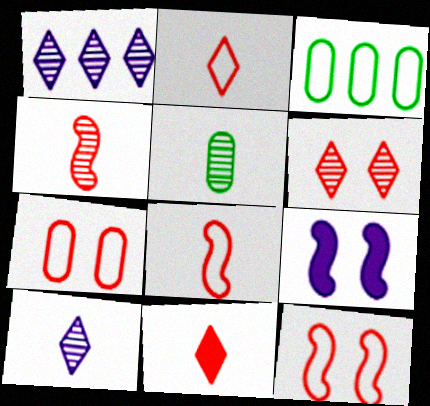[[4, 5, 10]]